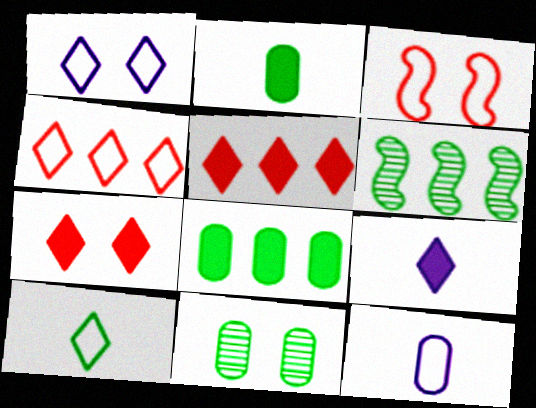[[1, 4, 10], 
[6, 7, 12]]